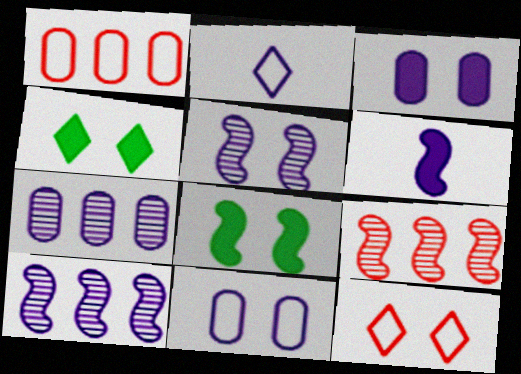[[2, 3, 10]]